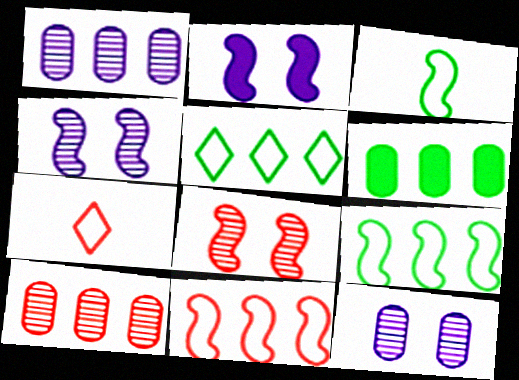[[4, 6, 7]]